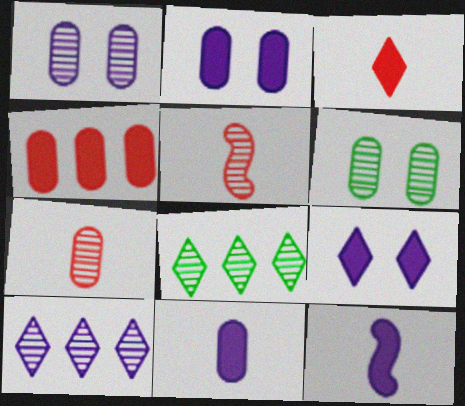[[1, 5, 8], 
[5, 6, 10]]